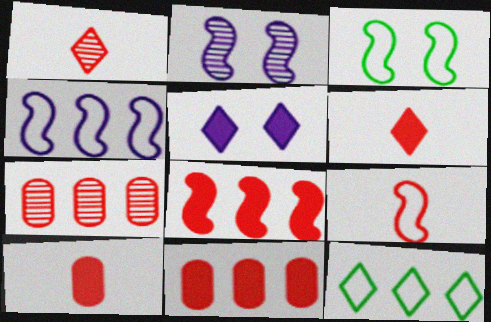[[1, 5, 12], 
[1, 9, 10], 
[2, 10, 12], 
[3, 4, 9]]